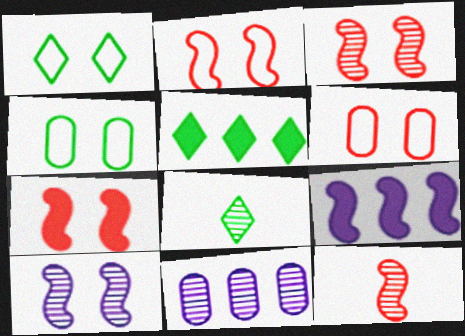[[1, 5, 8], 
[2, 3, 7], 
[3, 8, 11], 
[6, 8, 9]]